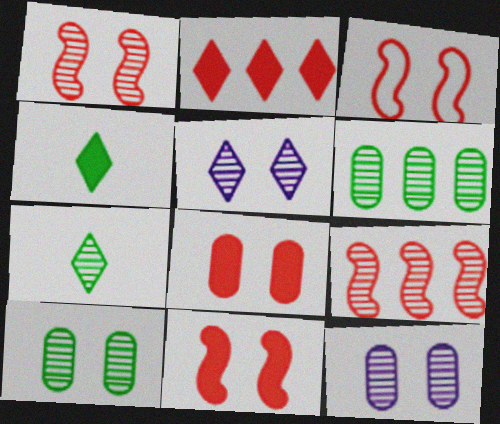[[1, 3, 11], 
[1, 5, 10], 
[7, 9, 12]]